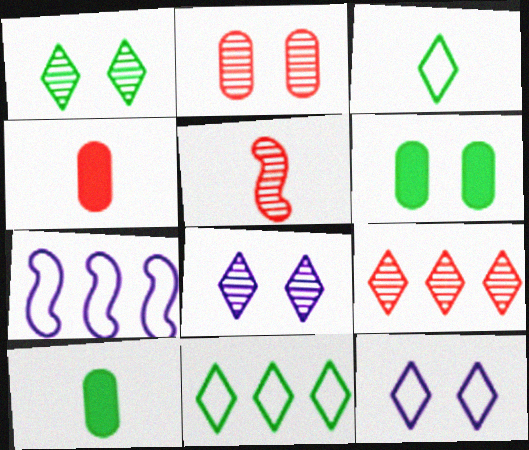[[1, 4, 7], 
[2, 5, 9]]